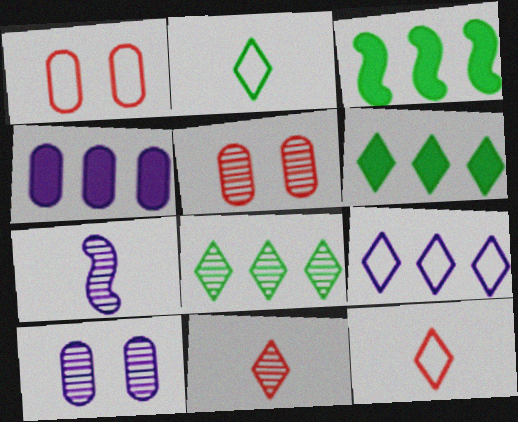[[1, 6, 7], 
[3, 10, 12], 
[5, 7, 8]]